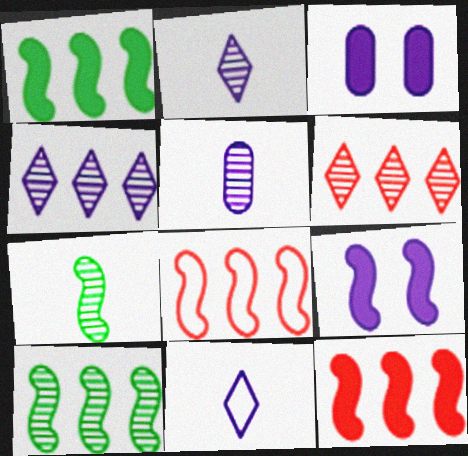[[7, 8, 9]]